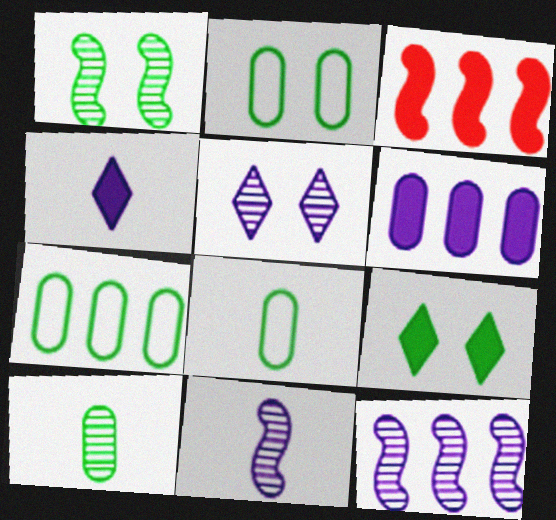[[1, 2, 9], 
[2, 7, 8], 
[3, 5, 8]]